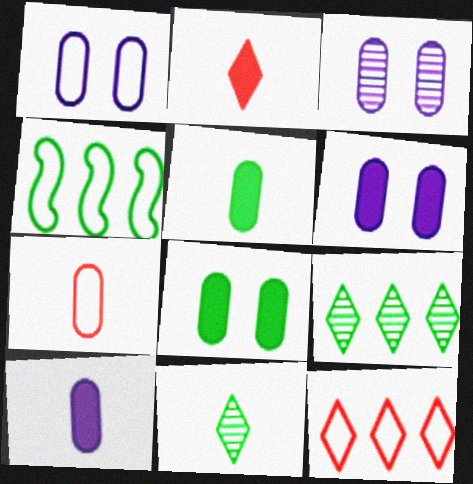[[1, 3, 6], 
[2, 3, 4], 
[4, 8, 11]]